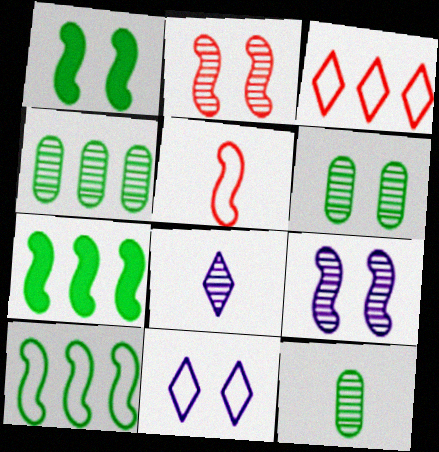[[2, 4, 8], 
[4, 6, 12], 
[5, 7, 9]]